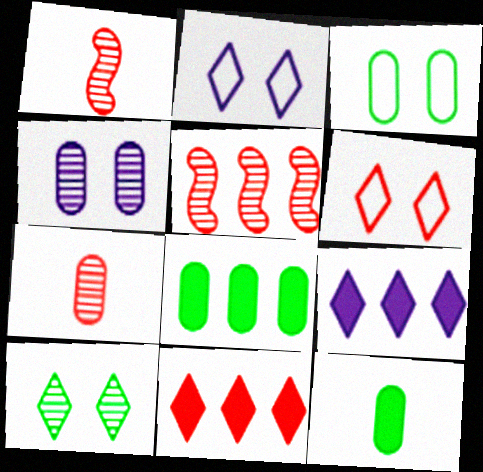[[1, 2, 8], 
[1, 3, 9], 
[2, 5, 12]]